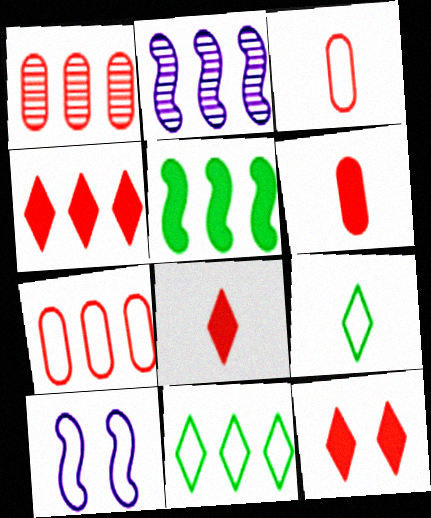[[3, 10, 11], 
[4, 8, 12], 
[7, 9, 10]]